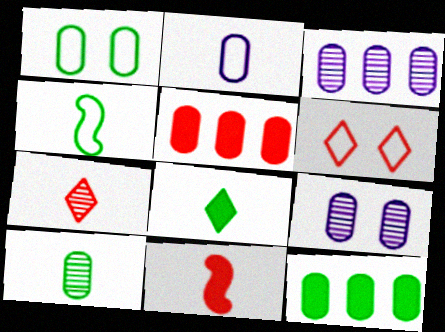[[1, 10, 12], 
[4, 8, 10]]